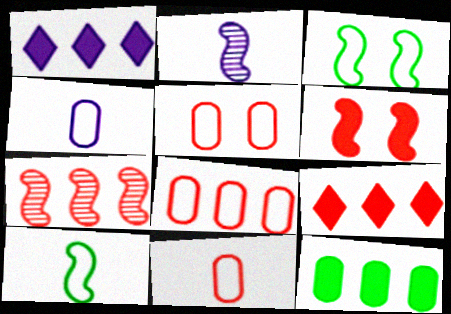[[5, 8, 11], 
[7, 8, 9]]